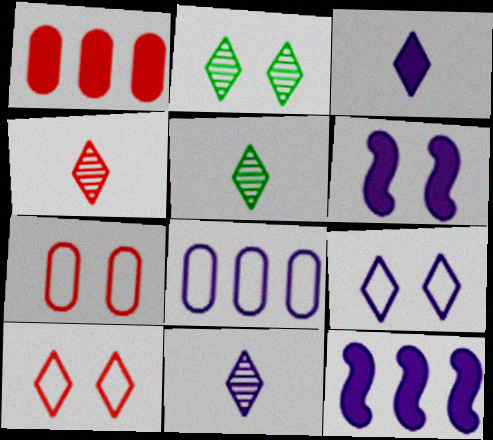[[2, 6, 7], 
[4, 5, 11], 
[5, 7, 12], 
[6, 8, 11]]